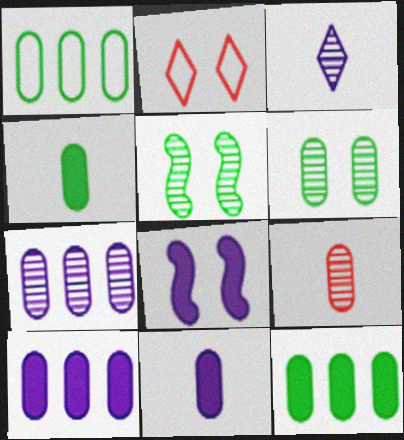[[1, 4, 6], 
[2, 6, 8], 
[6, 7, 9]]